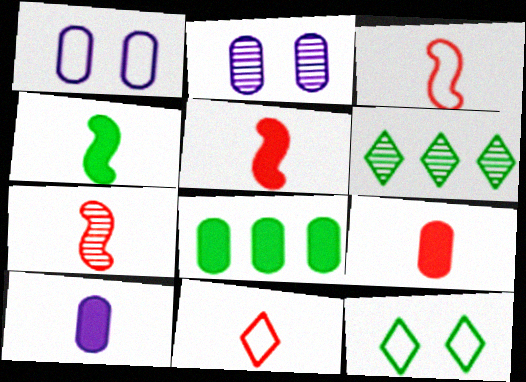[[1, 5, 6], 
[2, 6, 7], 
[3, 5, 7], 
[7, 9, 11]]